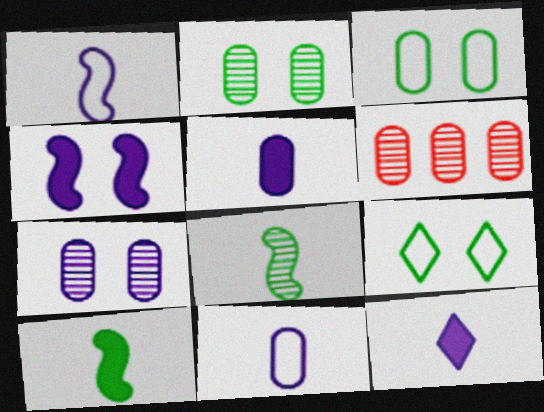[[3, 5, 6]]